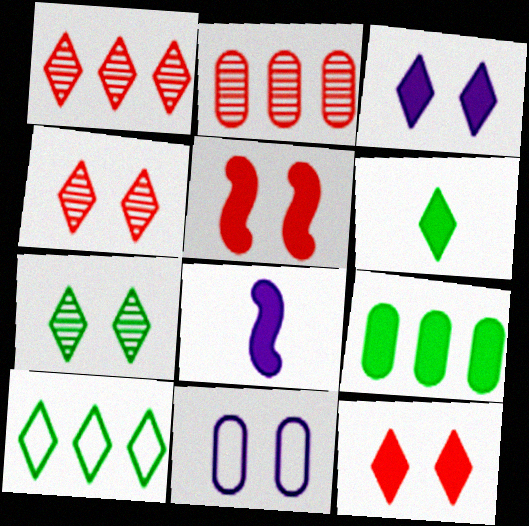[[5, 7, 11], 
[6, 7, 10], 
[8, 9, 12]]